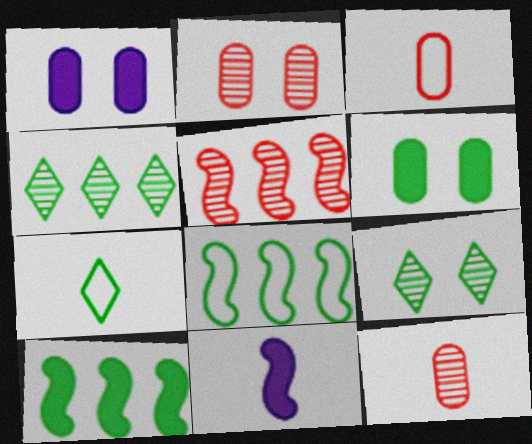[[1, 5, 7], 
[7, 11, 12]]